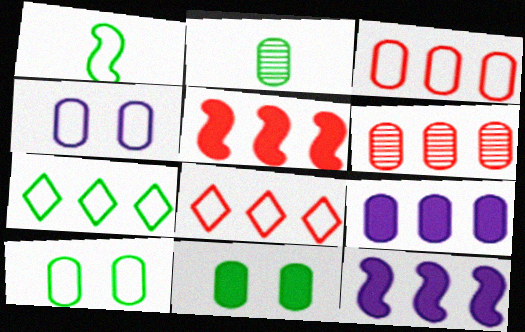[[1, 4, 8], 
[1, 7, 10], 
[5, 6, 8], 
[6, 7, 12]]